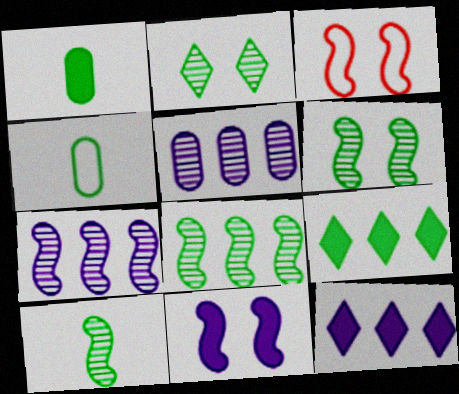[[3, 6, 11], 
[4, 6, 9], 
[6, 8, 10]]